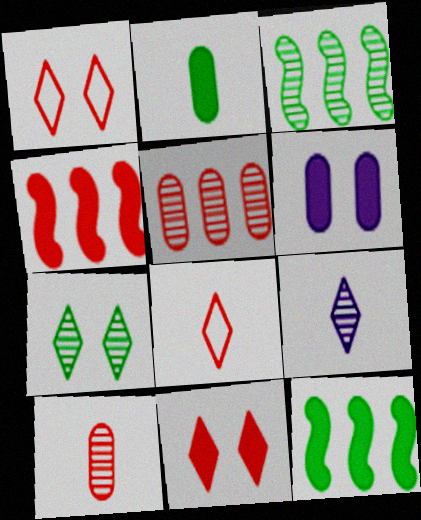[[1, 4, 10], 
[3, 6, 8]]